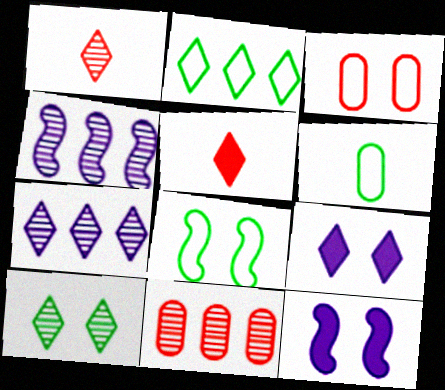[[1, 2, 9], 
[1, 7, 10], 
[2, 6, 8], 
[3, 10, 12]]